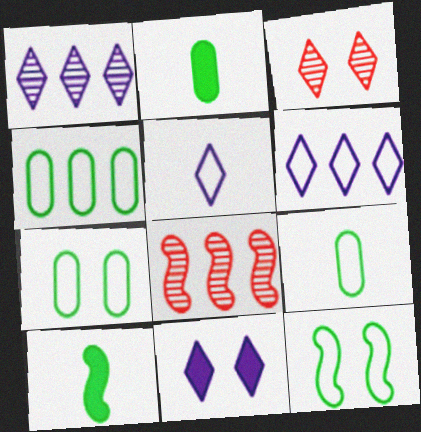[[1, 5, 11], 
[4, 7, 9], 
[8, 9, 11]]